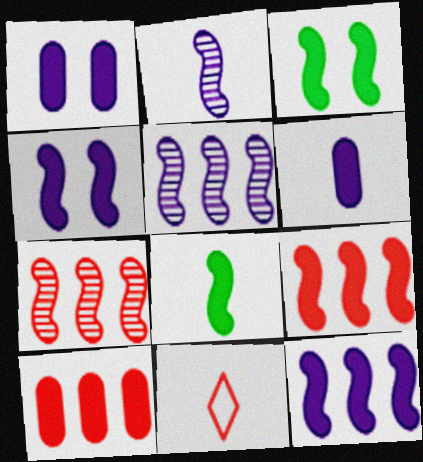[[4, 8, 9]]